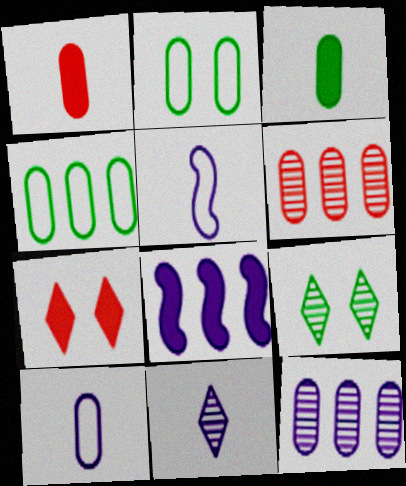[[1, 2, 12], 
[3, 7, 8]]